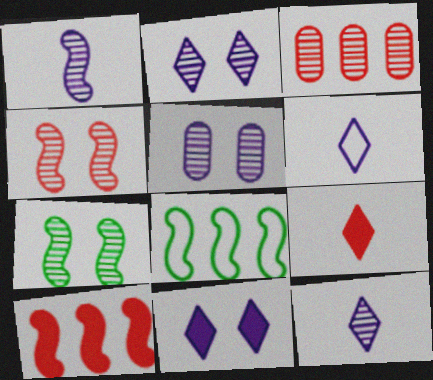[[3, 7, 12], 
[5, 8, 9]]